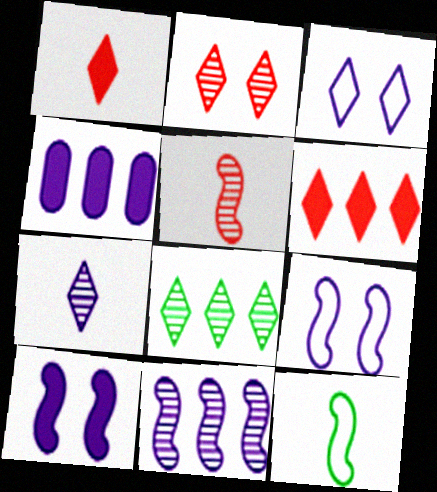[[1, 3, 8], 
[2, 4, 12], 
[2, 7, 8], 
[4, 7, 9]]